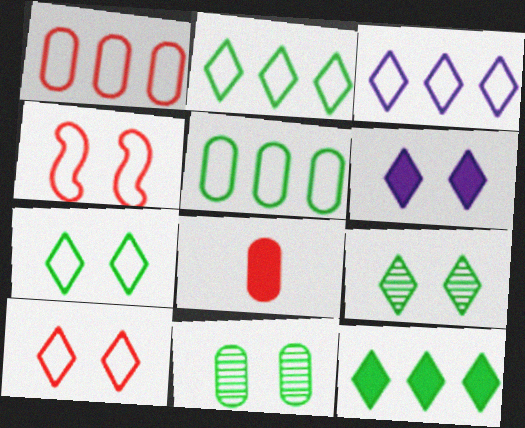[[4, 6, 11], 
[6, 9, 10]]